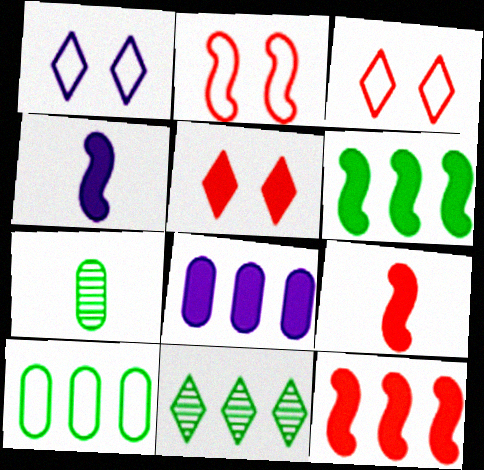[[1, 7, 12], 
[6, 10, 11]]